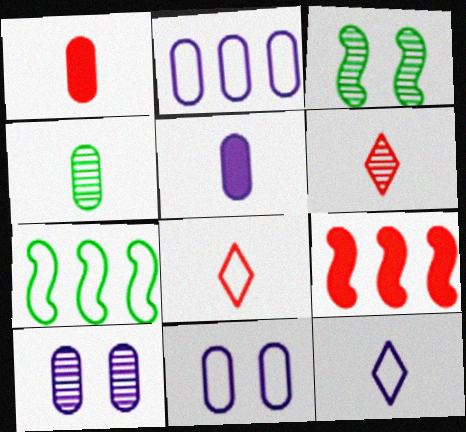[[2, 5, 10], 
[7, 8, 11]]